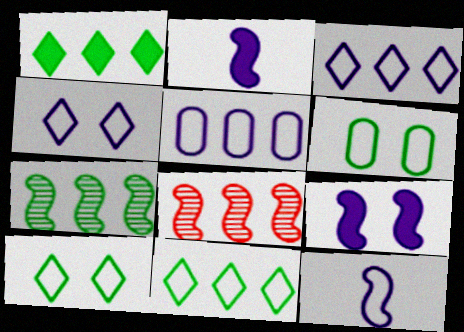[[1, 5, 8], 
[4, 5, 12]]